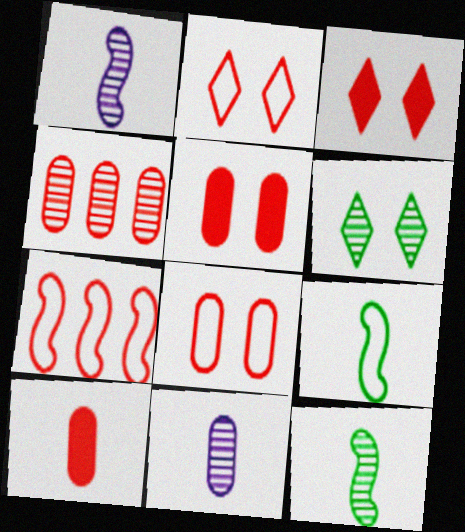[[1, 4, 6], 
[4, 8, 10]]